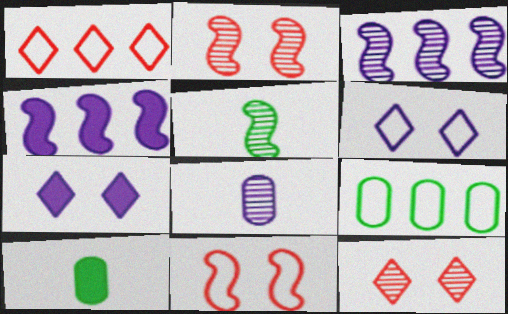[[2, 3, 5], 
[4, 5, 11], 
[4, 6, 8]]